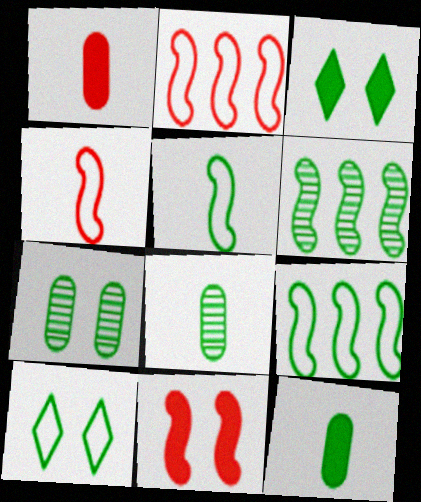[[3, 8, 9], 
[6, 10, 12]]